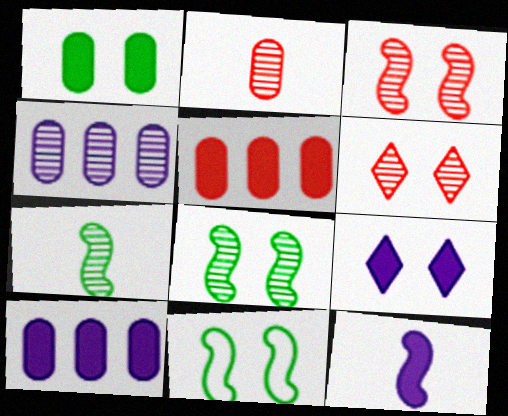[[4, 6, 7], 
[9, 10, 12]]